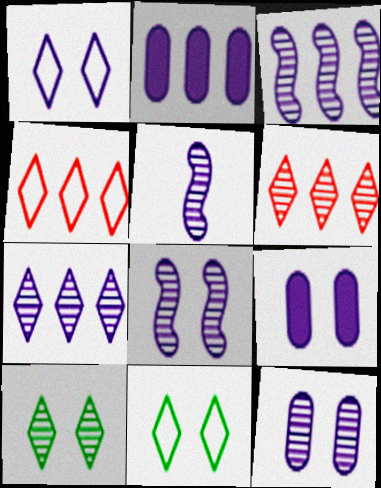[[1, 2, 5], 
[1, 8, 9], 
[3, 5, 8], 
[5, 7, 12]]